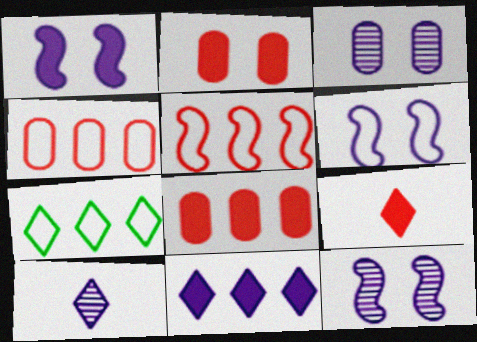[[1, 6, 12]]